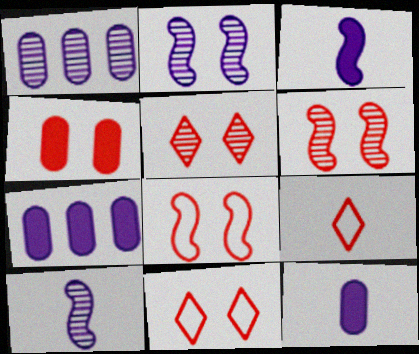[[4, 5, 8], 
[4, 6, 11]]